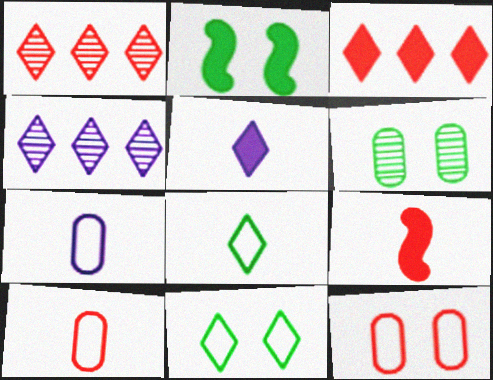[[1, 2, 7], 
[1, 5, 11], 
[1, 9, 12], 
[2, 4, 10], 
[2, 6, 11]]